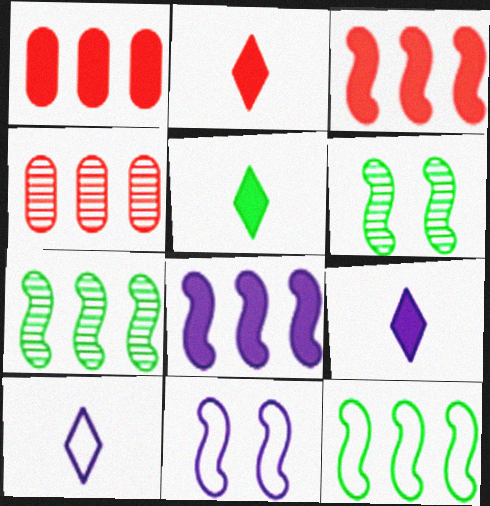[[1, 6, 10], 
[2, 5, 9], 
[4, 5, 11]]